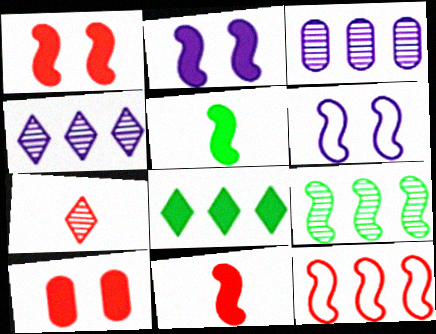[[3, 8, 12], 
[6, 9, 11], 
[7, 10, 12]]